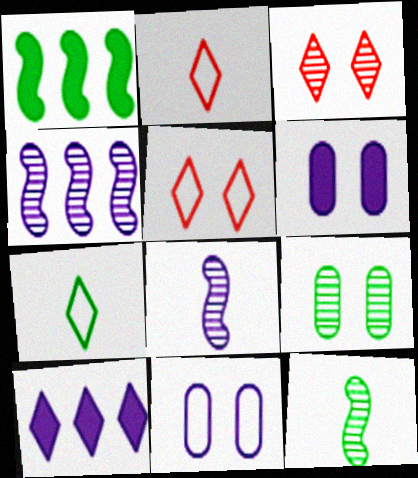[[1, 7, 9], 
[3, 7, 10], 
[8, 10, 11]]